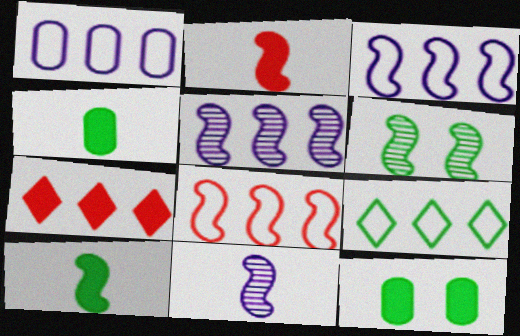[[1, 8, 9], 
[2, 3, 6], 
[4, 6, 9]]